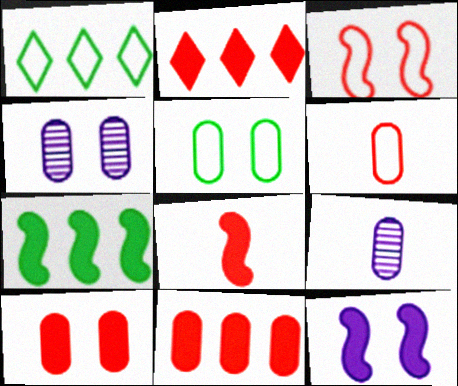[[1, 4, 8], 
[2, 8, 10], 
[4, 5, 10], 
[5, 9, 11], 
[7, 8, 12]]